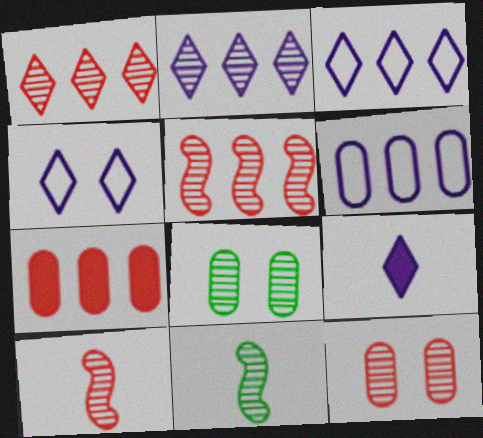[[1, 10, 12], 
[2, 4, 9], 
[2, 8, 10], 
[2, 11, 12], 
[4, 7, 11]]